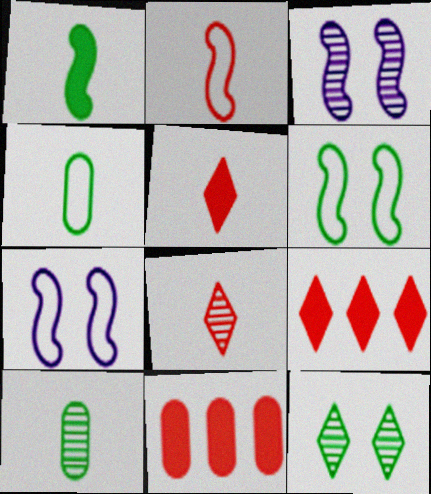[[3, 4, 9], 
[7, 9, 10]]